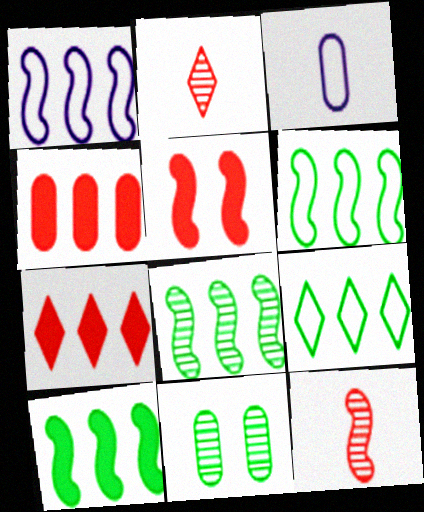[[3, 4, 11], 
[6, 8, 10]]